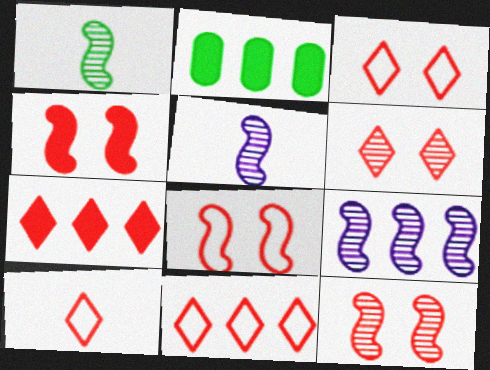[[1, 9, 12], 
[2, 3, 5], 
[2, 9, 11], 
[3, 10, 11], 
[4, 8, 12], 
[6, 7, 10]]